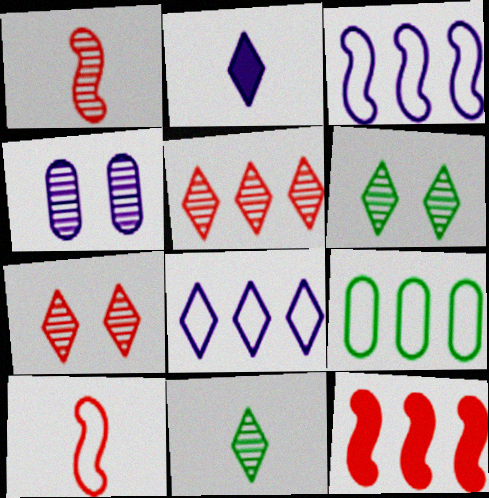[[2, 3, 4]]